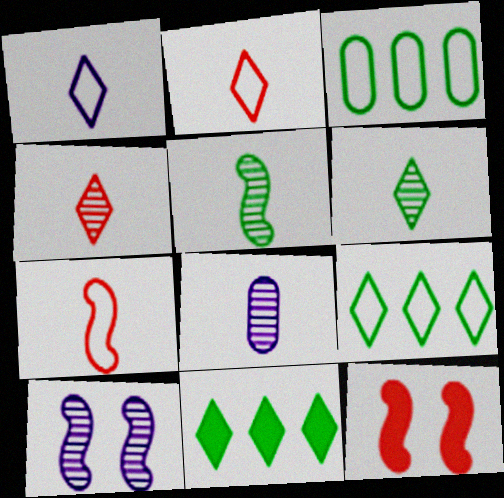[[4, 5, 8], 
[8, 9, 12]]